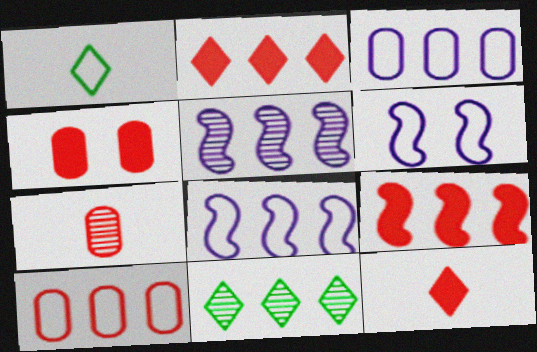[[1, 4, 5], 
[1, 6, 10], 
[3, 9, 11], 
[4, 7, 10], 
[4, 9, 12]]